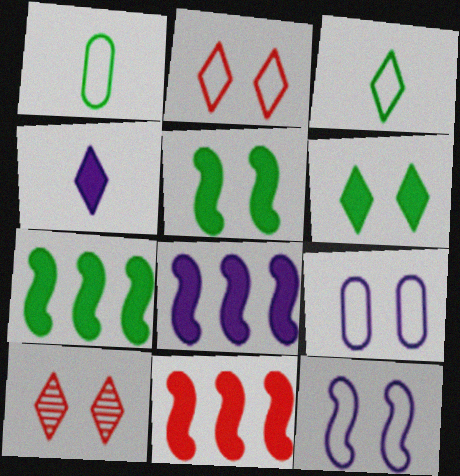[[1, 8, 10], 
[5, 9, 10], 
[7, 8, 11]]